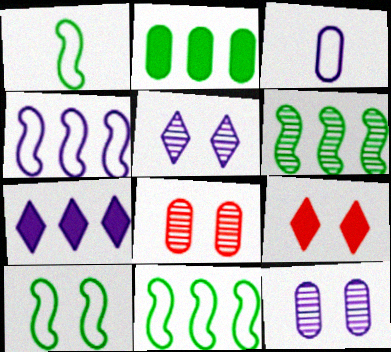[[1, 7, 8], 
[1, 10, 11], 
[2, 3, 8], 
[3, 6, 9], 
[9, 10, 12]]